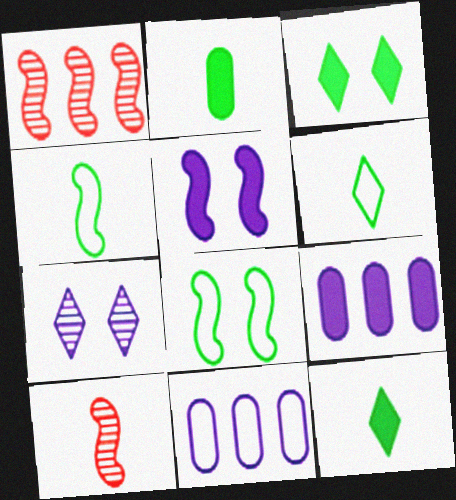[[1, 4, 5], 
[3, 10, 11]]